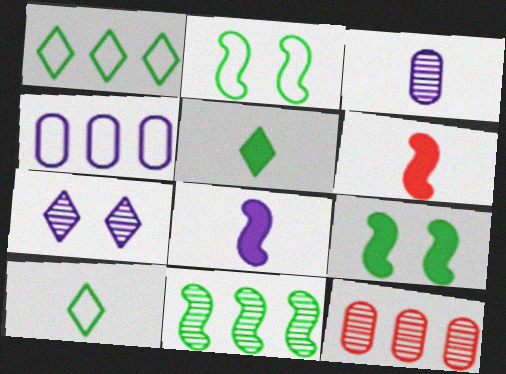[[3, 6, 10], 
[4, 7, 8]]